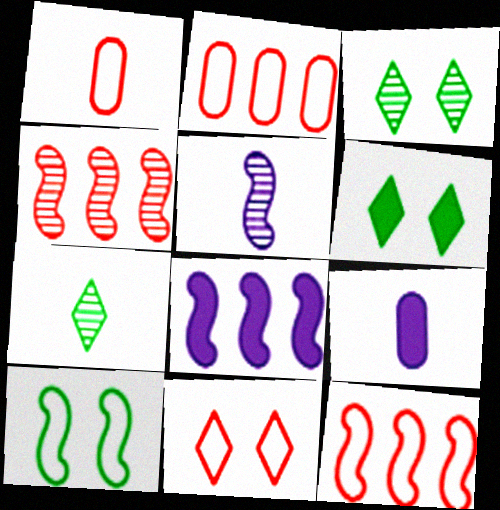[[1, 3, 8], 
[1, 11, 12], 
[2, 5, 6], 
[3, 9, 12]]